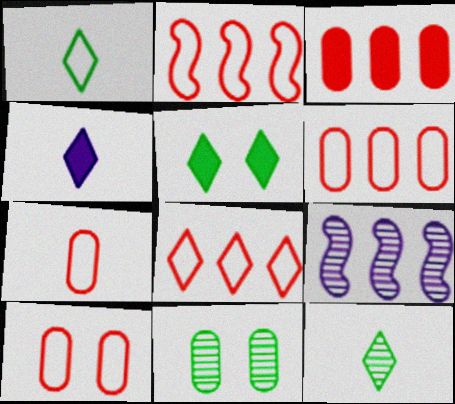[[2, 4, 11], 
[2, 6, 8], 
[5, 7, 9], 
[6, 7, 10]]